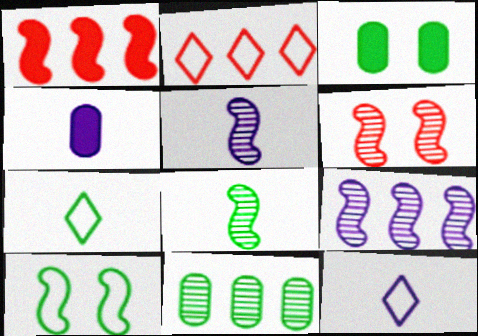[[1, 5, 10], 
[2, 3, 5], 
[4, 5, 12], 
[6, 8, 9]]